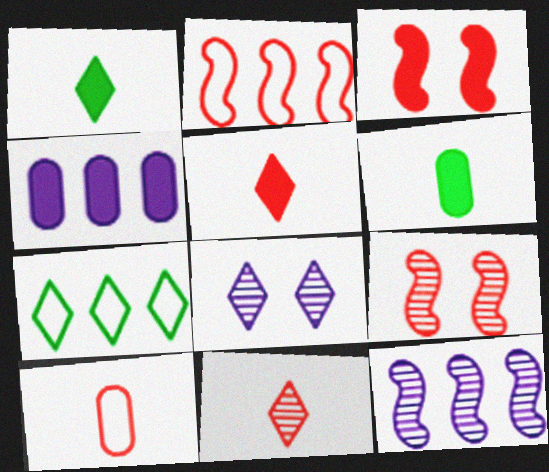[[1, 3, 4], 
[2, 6, 8], 
[5, 7, 8]]